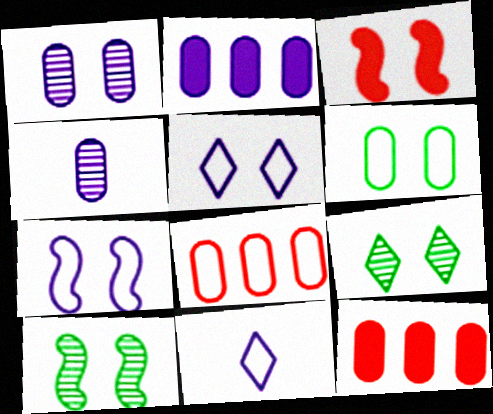[[3, 7, 10], 
[4, 6, 12], 
[10, 11, 12]]